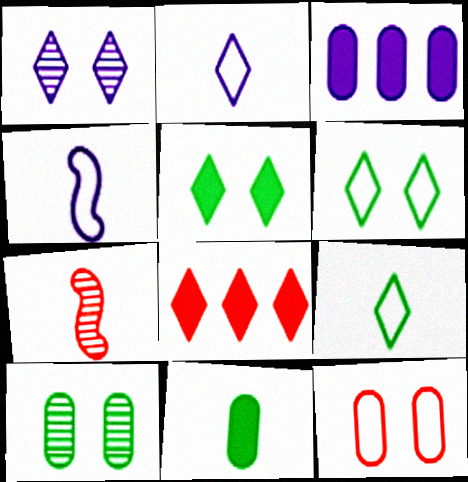[[1, 3, 4], 
[1, 8, 9], 
[2, 7, 11], 
[3, 6, 7], 
[4, 8, 10], 
[7, 8, 12]]